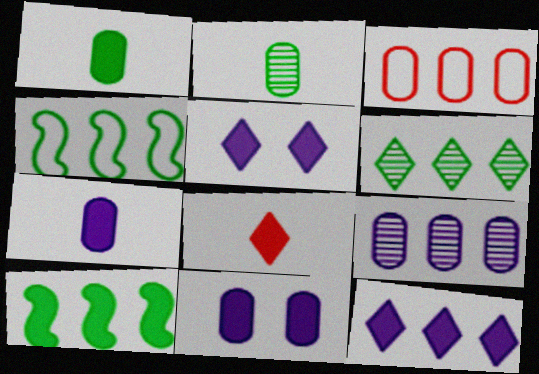[[2, 3, 11], 
[8, 10, 11]]